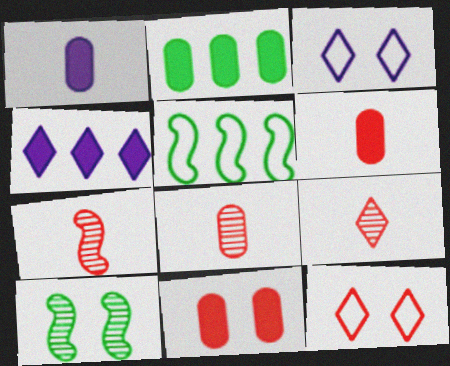[[1, 2, 11], 
[2, 3, 7], 
[3, 10, 11], 
[7, 8, 9]]